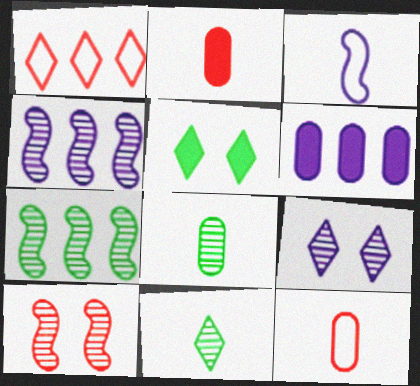[[1, 2, 10], 
[1, 6, 7], 
[2, 3, 11], 
[3, 6, 9], 
[4, 5, 12]]